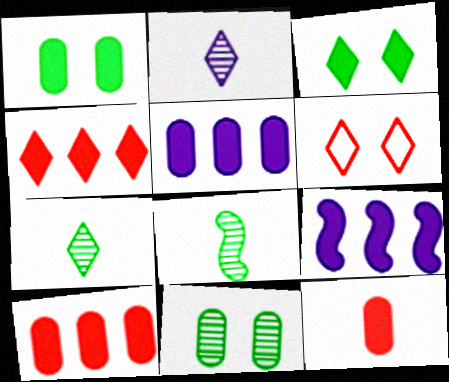[[1, 5, 12], 
[3, 9, 12], 
[5, 6, 8]]